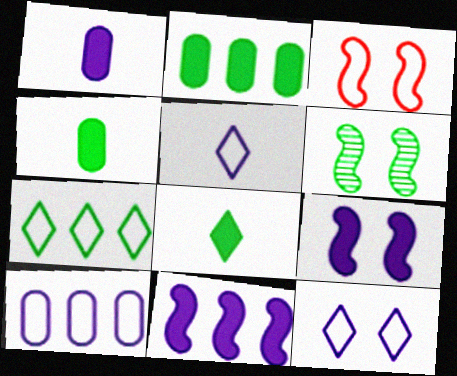[[3, 6, 9], 
[4, 6, 7]]